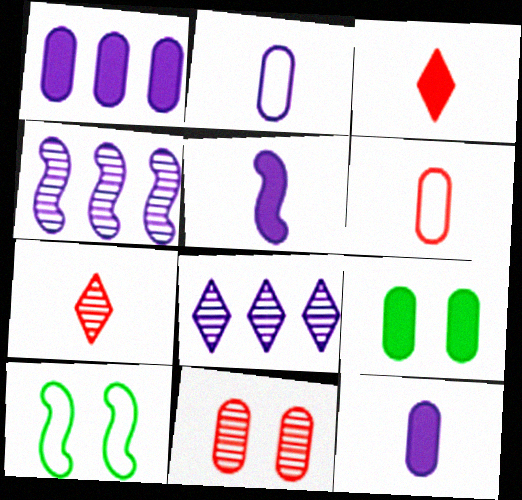[[1, 7, 10]]